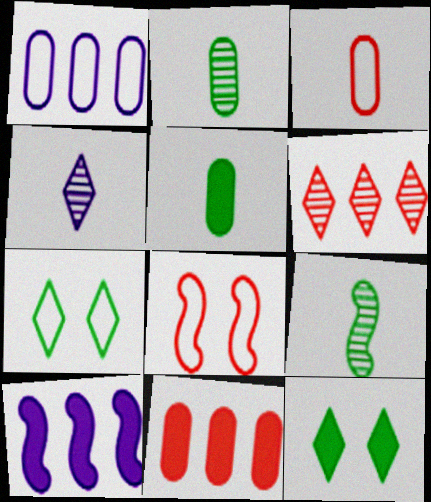[[8, 9, 10]]